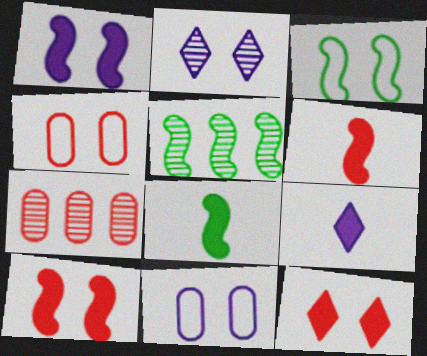[[1, 2, 11], 
[3, 5, 8], 
[3, 7, 9], 
[4, 5, 9]]